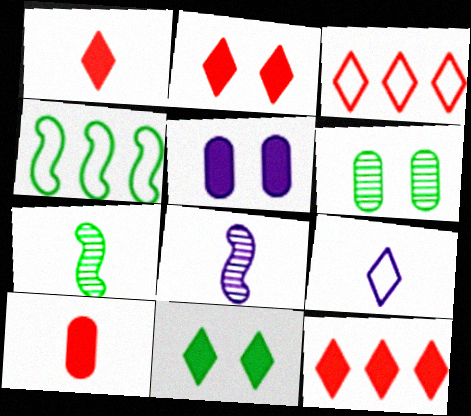[[1, 2, 12], 
[3, 5, 7], 
[7, 9, 10]]